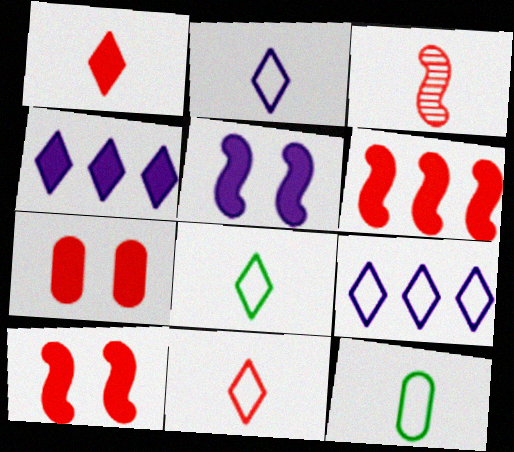[[1, 6, 7], 
[2, 8, 11]]